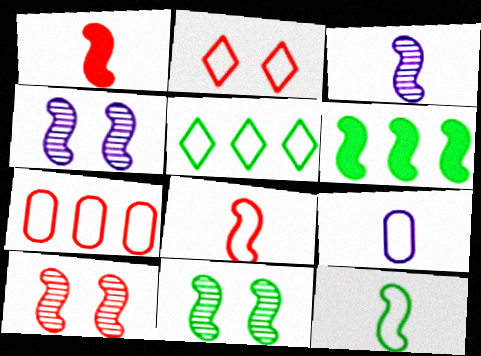[[1, 3, 12], 
[2, 7, 8], 
[4, 6, 8], 
[4, 10, 11], 
[6, 11, 12]]